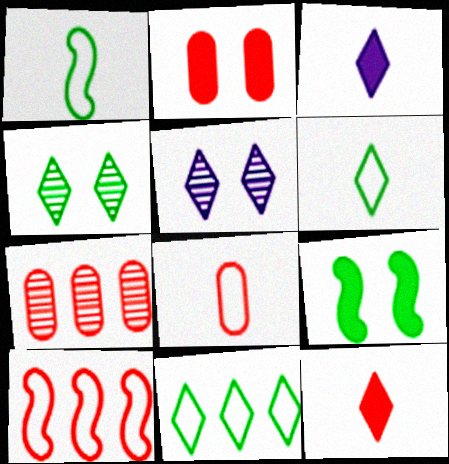[[2, 7, 8], 
[5, 11, 12]]